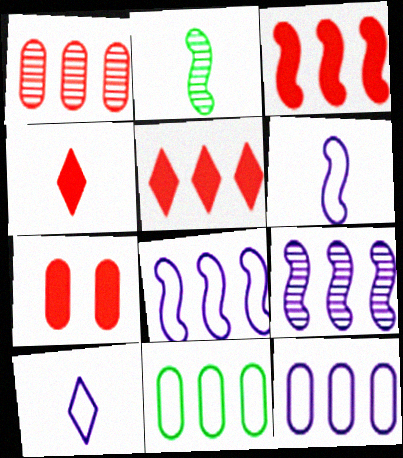[[3, 4, 7], 
[5, 9, 11]]